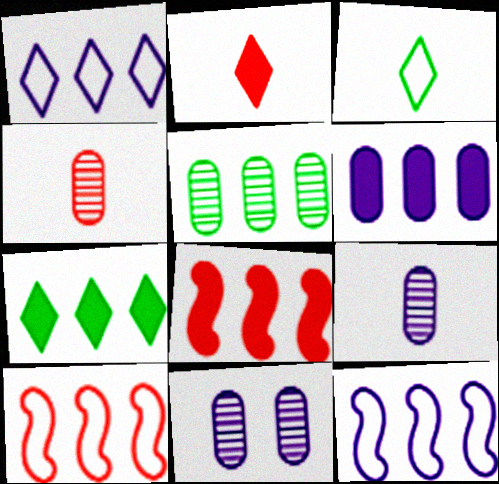[[1, 5, 8], 
[3, 8, 11], 
[4, 5, 11], 
[6, 7, 8]]